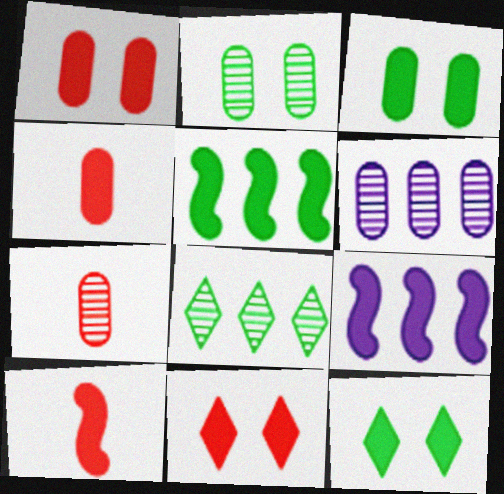[[2, 6, 7], 
[4, 9, 12]]